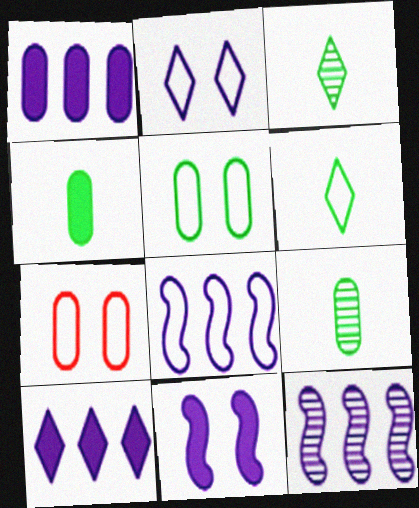[[1, 7, 9], 
[6, 7, 8]]